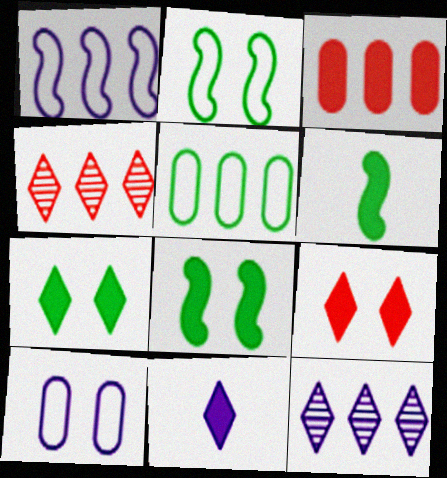[[3, 8, 11], 
[4, 6, 10]]